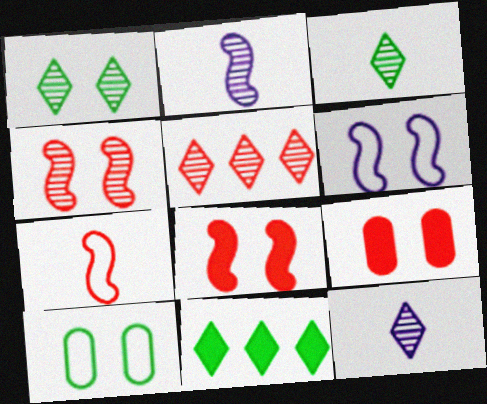[[1, 5, 12], 
[1, 6, 9], 
[5, 7, 9]]